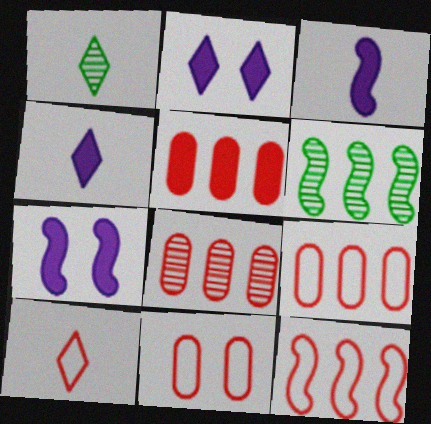[[1, 4, 10], 
[1, 7, 9], 
[4, 6, 11], 
[5, 8, 9], 
[10, 11, 12]]